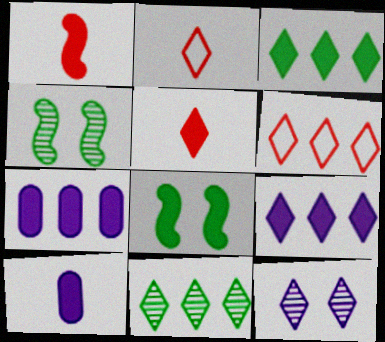[[2, 3, 12], 
[2, 4, 7], 
[4, 6, 10], 
[5, 7, 8], 
[6, 9, 11]]